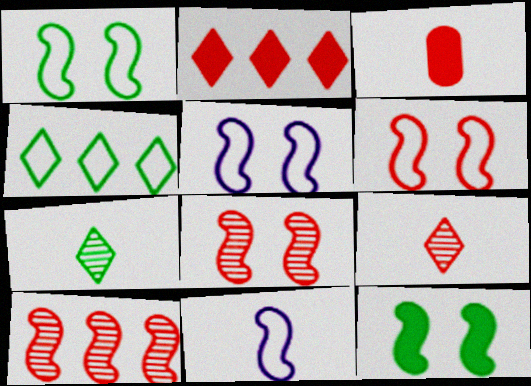[[1, 5, 6], 
[3, 7, 11], 
[5, 8, 12], 
[10, 11, 12]]